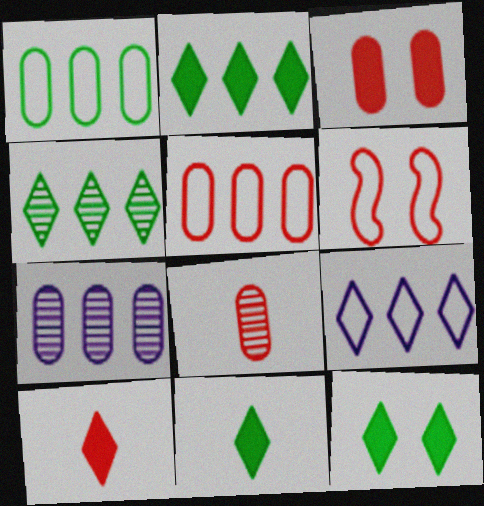[[2, 11, 12], 
[3, 5, 8], 
[6, 7, 11]]